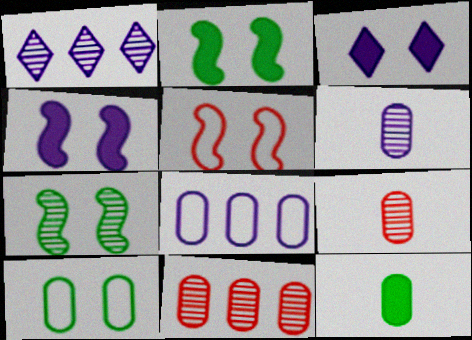[[1, 5, 12], 
[1, 7, 9], 
[4, 5, 7]]